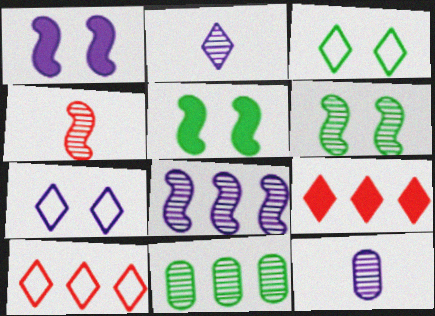[[2, 3, 9], 
[4, 6, 8], 
[5, 10, 12]]